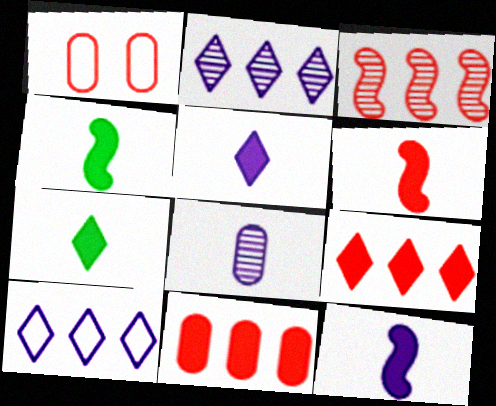[[1, 2, 4], 
[4, 6, 12]]